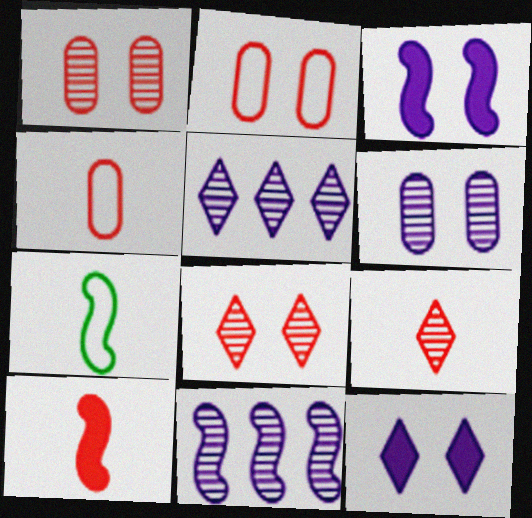[[4, 9, 10]]